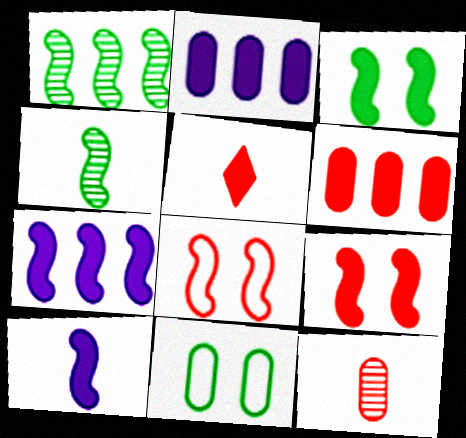[[1, 8, 10], 
[2, 3, 5], 
[2, 11, 12], 
[4, 7, 8], 
[5, 6, 9]]